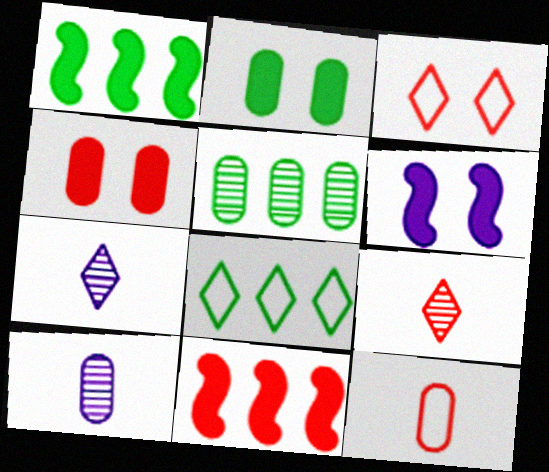[[1, 3, 10], 
[1, 5, 8]]